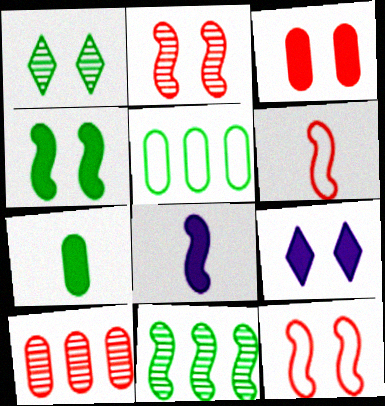[[3, 4, 9], 
[8, 11, 12]]